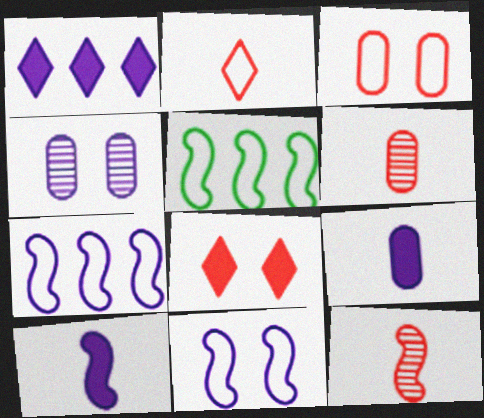[]